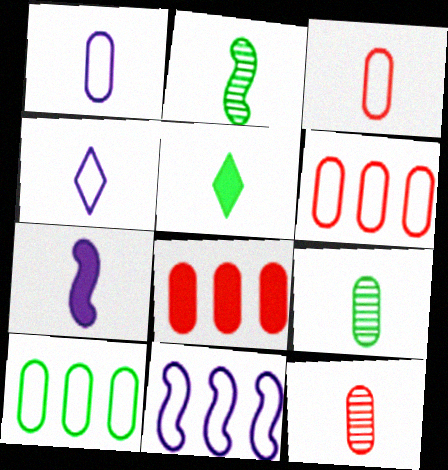[]